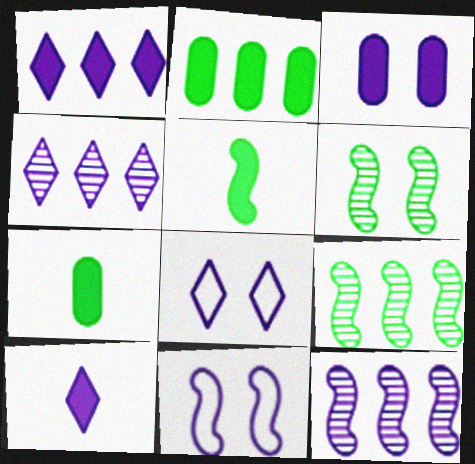[[4, 8, 10]]